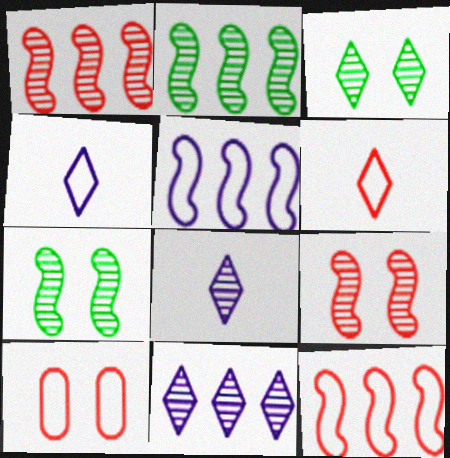[[6, 10, 12]]